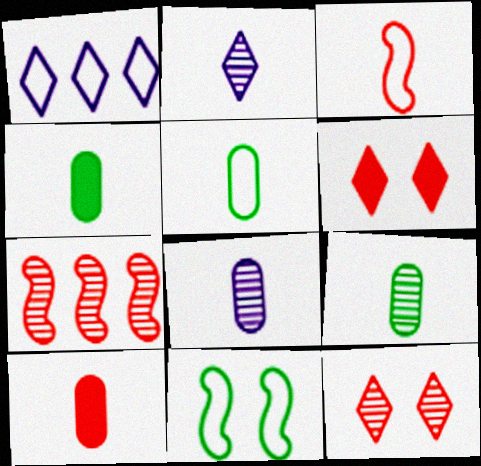[[2, 3, 4], 
[4, 5, 9], 
[5, 8, 10]]